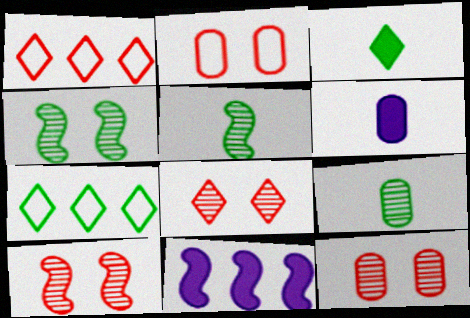[[1, 4, 6], 
[6, 7, 10], 
[8, 10, 12]]